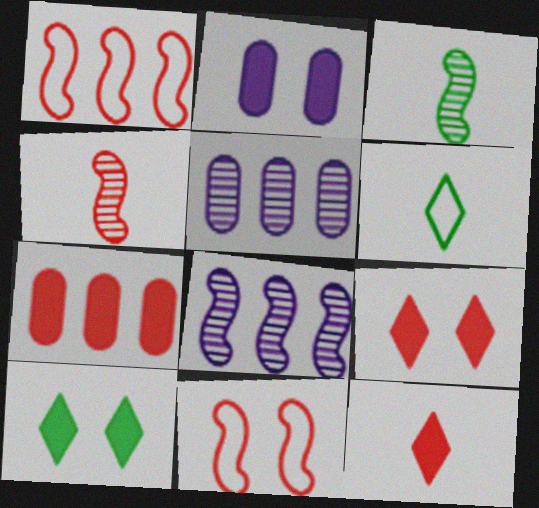[]